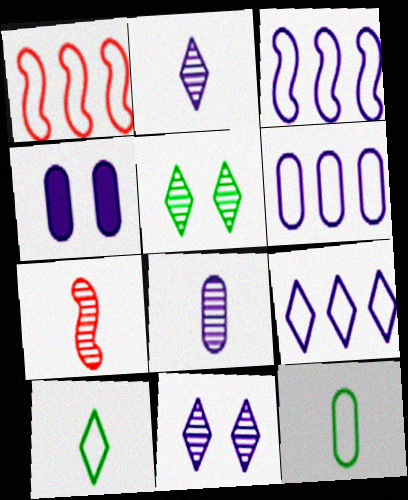[[2, 3, 4], 
[3, 6, 9], 
[4, 6, 8]]